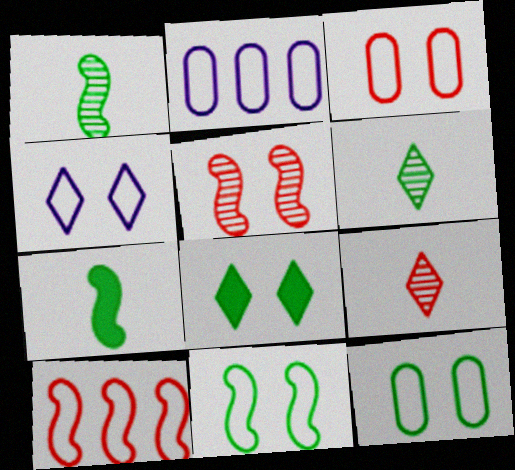[[3, 4, 11]]